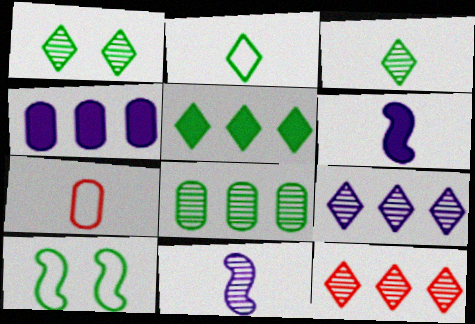[[1, 2, 5], 
[3, 6, 7]]